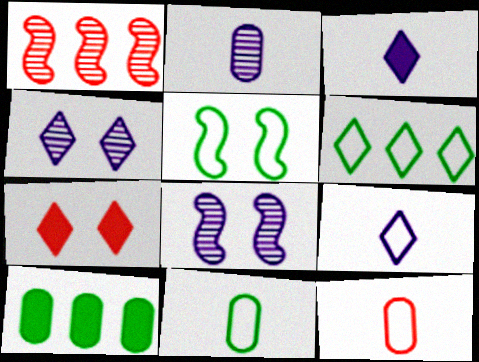[[1, 7, 12], 
[5, 6, 11]]